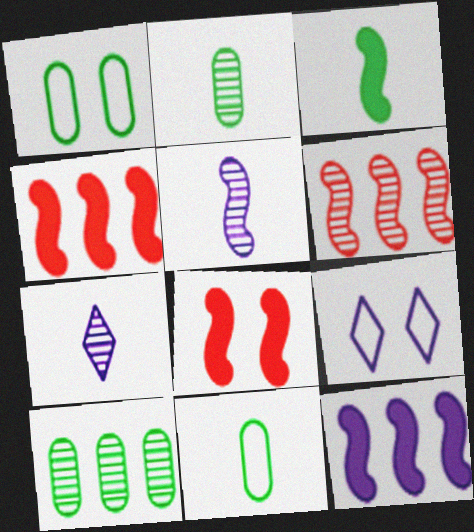[[1, 4, 7], 
[2, 4, 9], 
[3, 8, 12]]